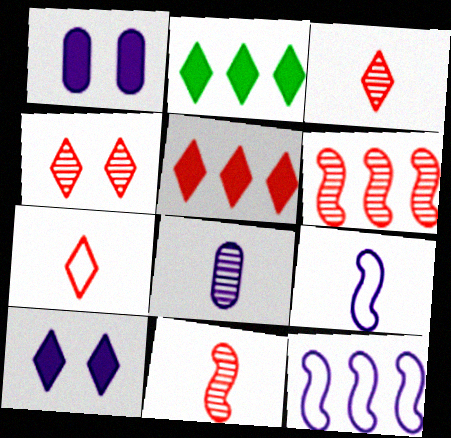[[4, 5, 7], 
[8, 10, 12]]